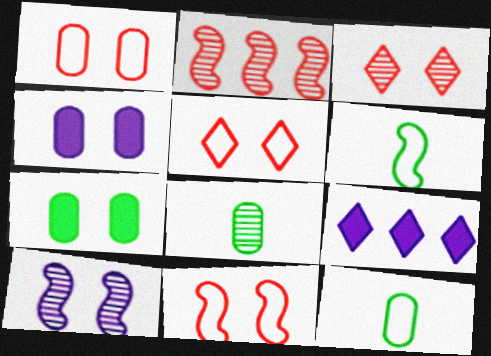[[1, 5, 11], 
[5, 7, 10], 
[8, 9, 11]]